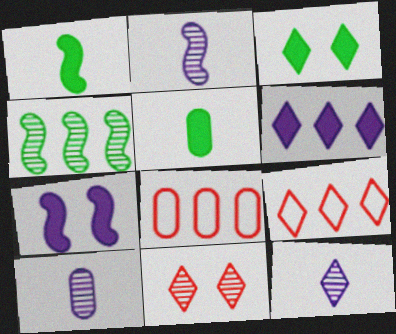[[2, 3, 8], 
[2, 10, 12], 
[3, 9, 12], 
[4, 6, 8], 
[4, 10, 11]]